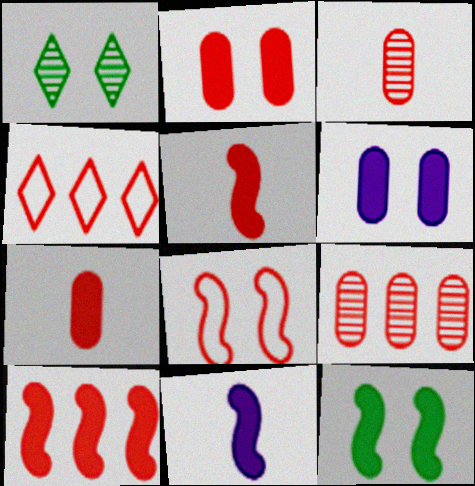[[1, 6, 8], 
[4, 9, 10], 
[10, 11, 12]]